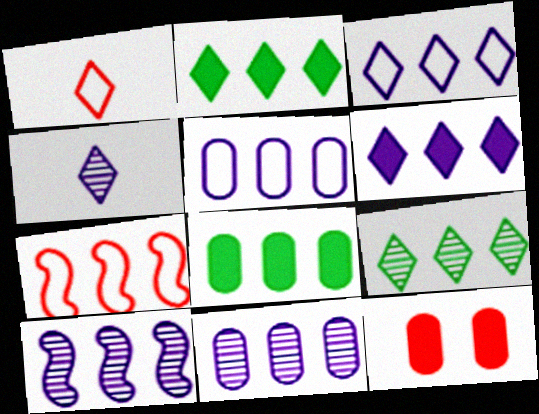[[2, 7, 11], 
[5, 6, 10]]